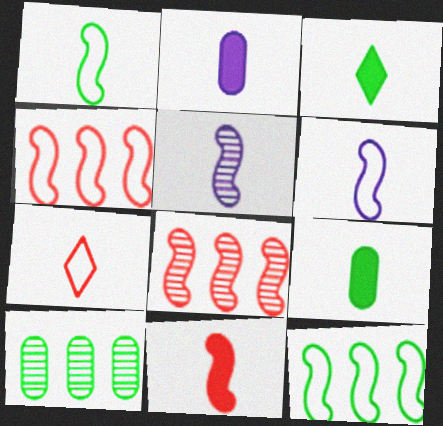[[1, 5, 11], 
[2, 3, 11], 
[5, 7, 9]]